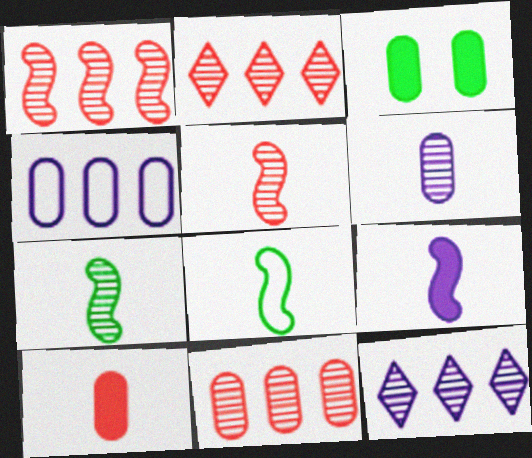[[1, 2, 11], 
[5, 8, 9]]